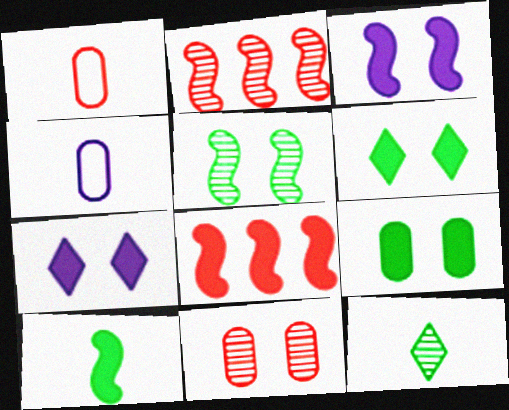[[2, 4, 6], 
[3, 8, 10]]